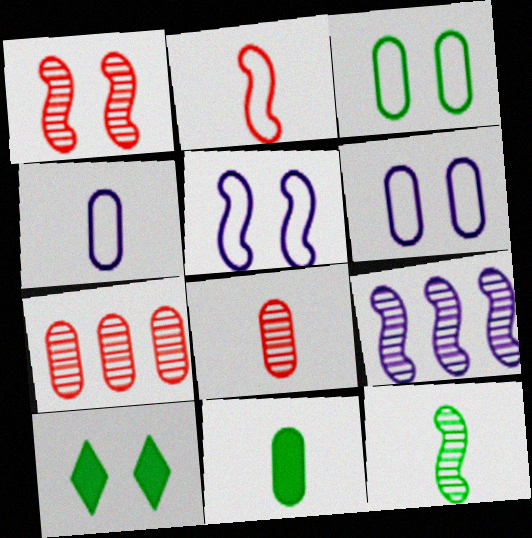[[1, 6, 10], 
[1, 9, 12], 
[4, 8, 11], 
[6, 7, 11]]